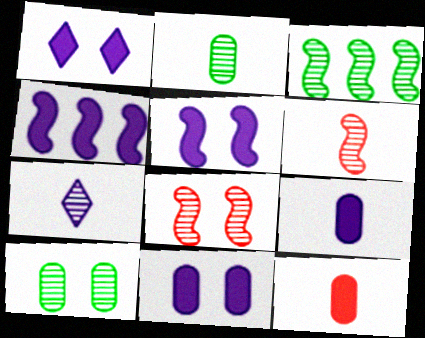[[1, 4, 9], 
[1, 5, 11], 
[2, 6, 7]]